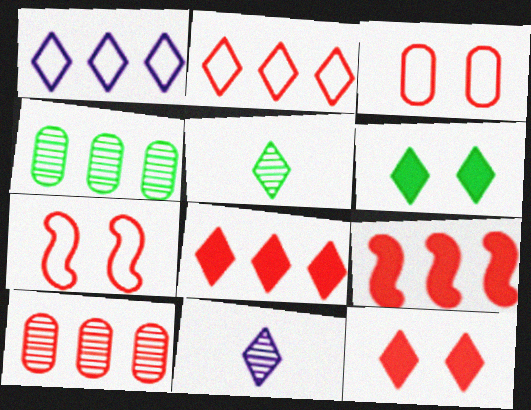[[1, 4, 9], 
[1, 5, 12], 
[2, 6, 11], 
[2, 9, 10]]